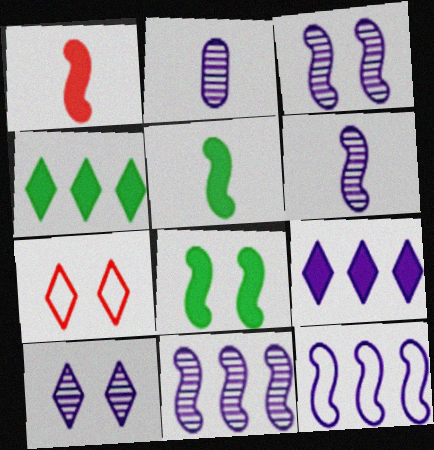[[2, 10, 11], 
[3, 6, 11]]